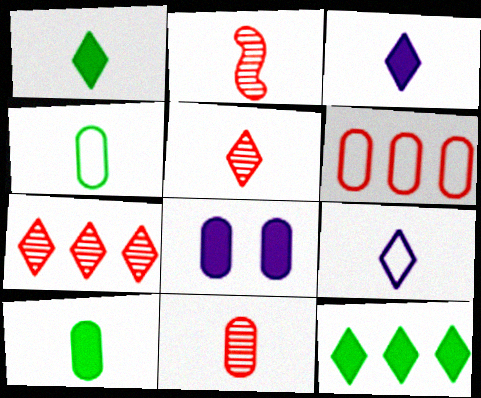[[1, 5, 9], 
[2, 3, 4], 
[2, 5, 11], 
[2, 9, 10]]